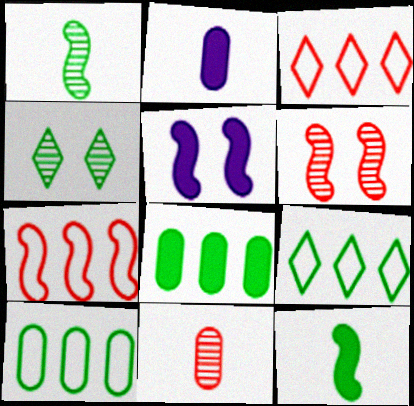[[1, 5, 7], 
[2, 4, 7], 
[2, 6, 9], 
[4, 10, 12], 
[5, 9, 11]]